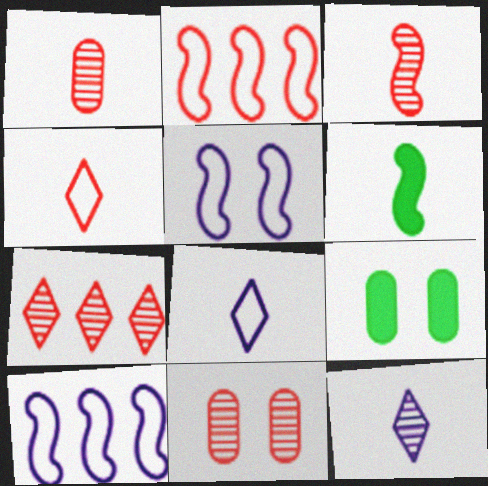[[1, 6, 8], 
[2, 9, 12], 
[3, 7, 11]]